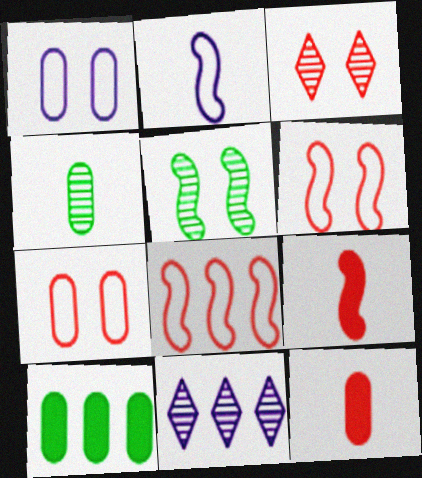[[2, 3, 10], 
[3, 8, 12], 
[8, 10, 11]]